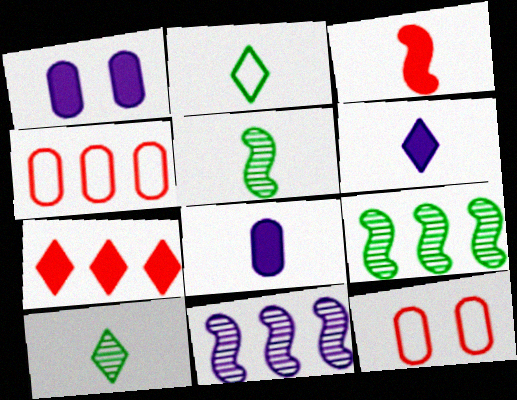[[6, 9, 12]]